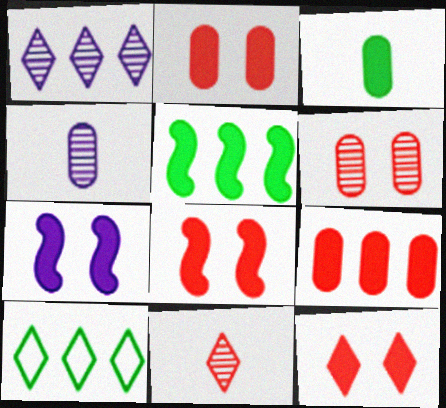[[2, 8, 12], 
[4, 8, 10]]